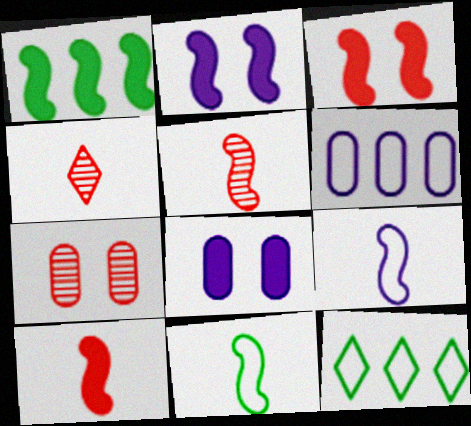[[1, 2, 10], 
[5, 8, 12]]